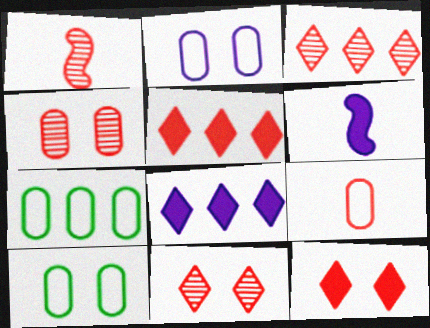[[1, 3, 4], 
[1, 8, 10], 
[2, 7, 9], 
[3, 6, 10], 
[6, 7, 11]]